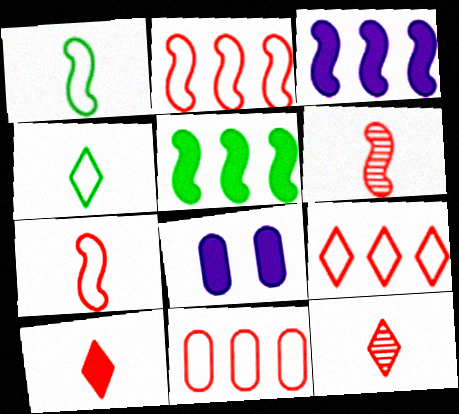[[2, 9, 11], 
[5, 8, 10]]